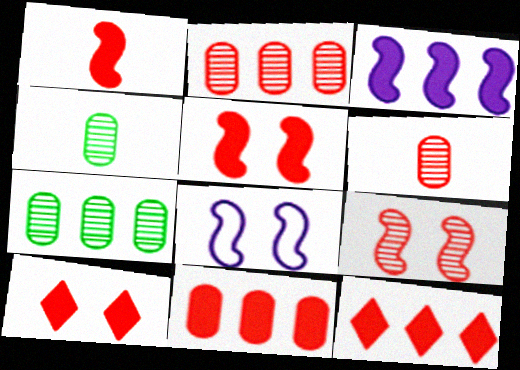[[1, 10, 11], 
[4, 8, 12]]